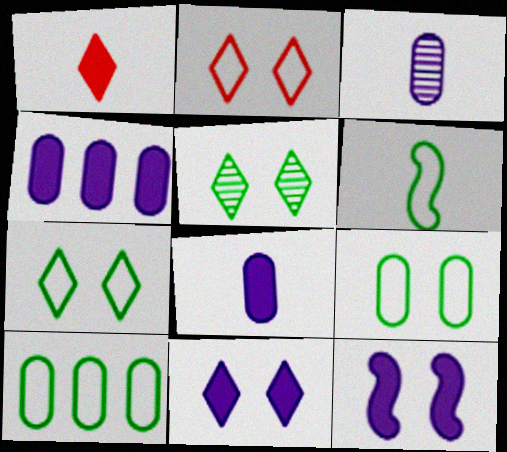[[1, 3, 6], 
[2, 5, 11], 
[6, 7, 10]]